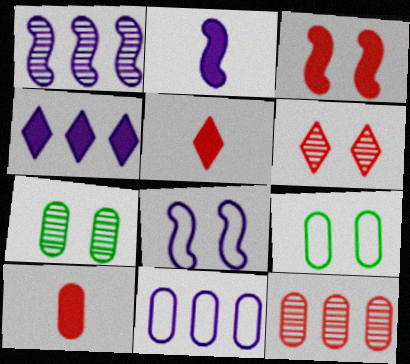[[1, 2, 8], 
[1, 4, 11], 
[1, 5, 9], 
[7, 10, 11]]